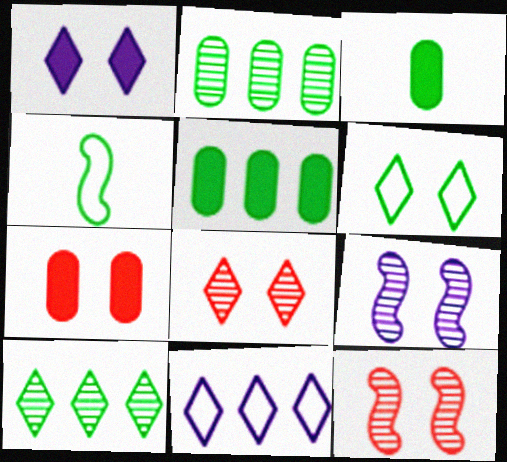[[1, 6, 8], 
[3, 11, 12], 
[6, 7, 9]]